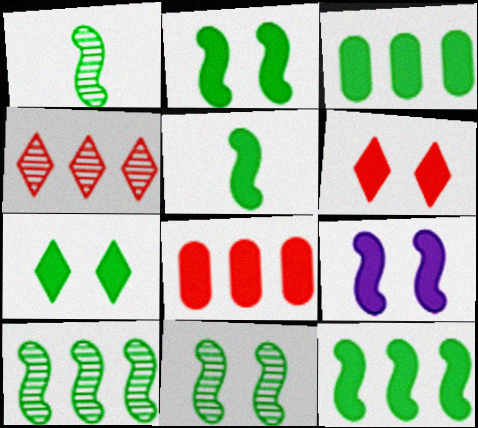[[1, 10, 11], 
[2, 5, 12], 
[3, 5, 7]]